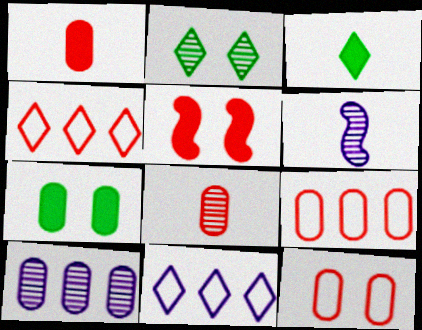[[4, 5, 8], 
[4, 6, 7]]